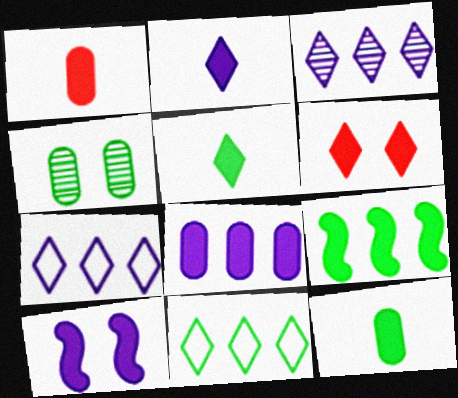[[2, 8, 10]]